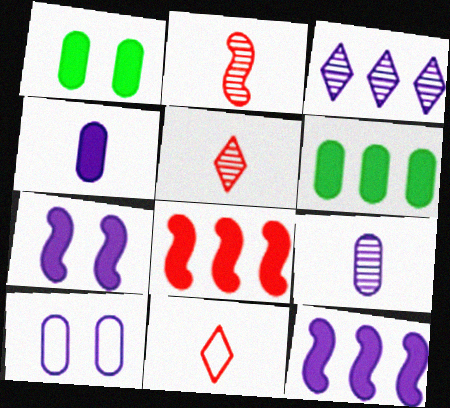[]